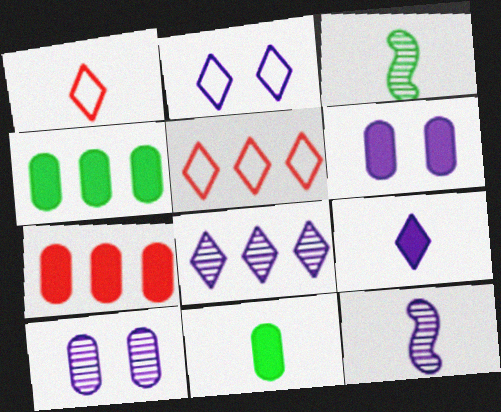[[1, 11, 12], 
[2, 3, 7], 
[2, 8, 9], 
[3, 5, 6], 
[6, 7, 11], 
[8, 10, 12]]